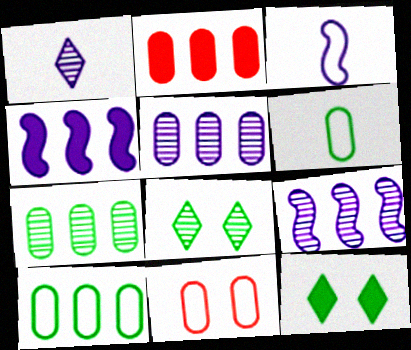[[2, 3, 8], 
[2, 5, 10]]